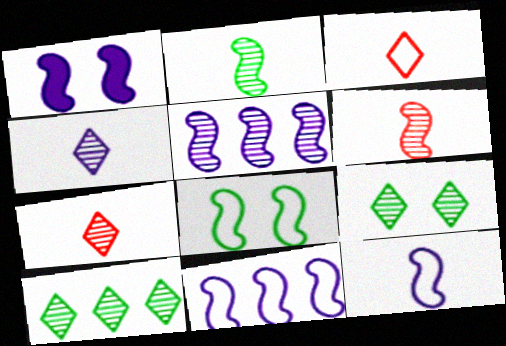[[1, 5, 12]]